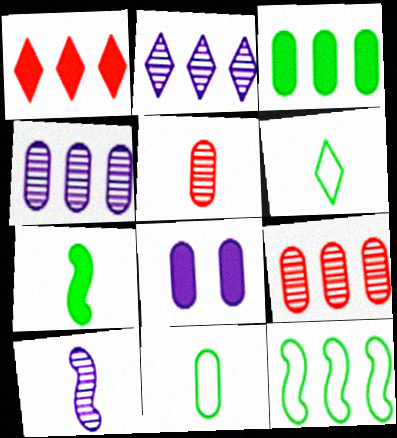[[1, 4, 12], 
[1, 7, 8], 
[8, 9, 11]]